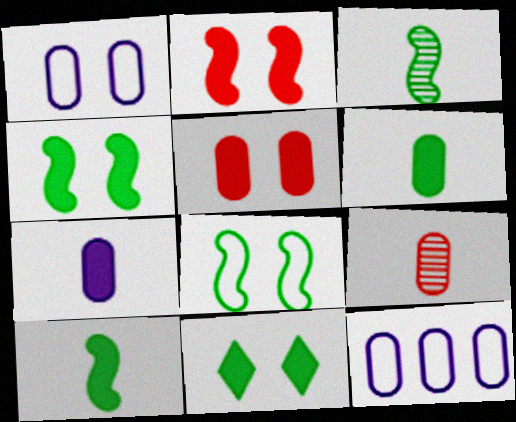[]